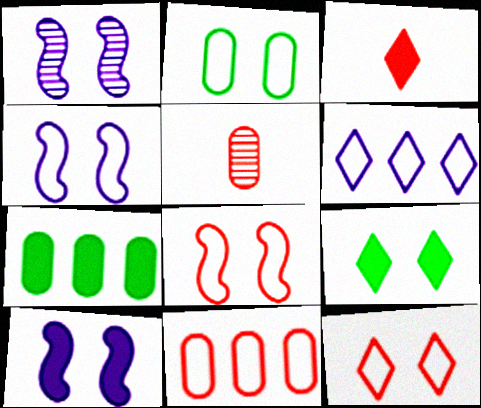[[1, 4, 10], 
[2, 4, 12], 
[3, 7, 10]]